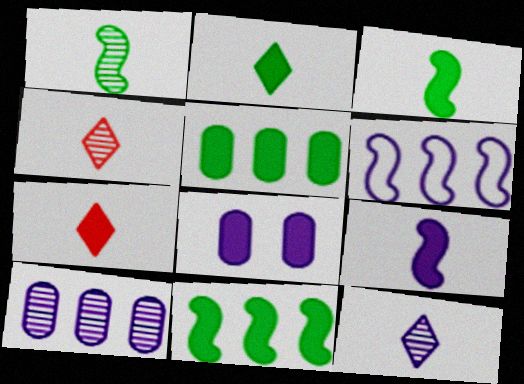[[6, 8, 12], 
[7, 8, 11]]